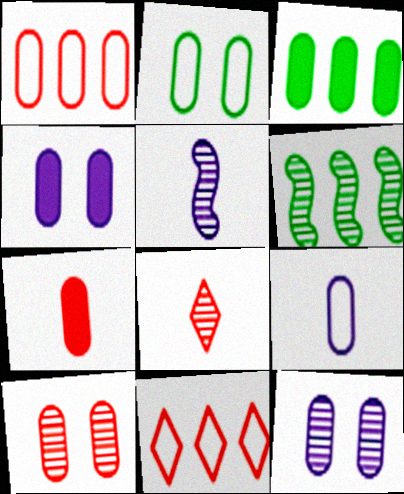[[1, 2, 9], 
[1, 7, 10], 
[2, 4, 10], 
[3, 4, 7], 
[3, 9, 10], 
[6, 8, 12]]